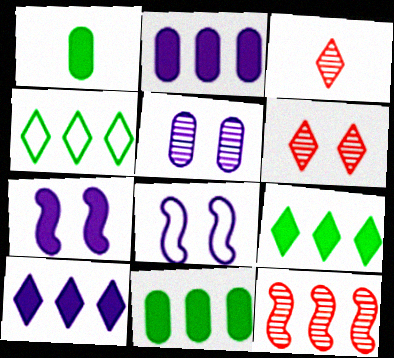[[2, 4, 12], 
[3, 8, 11]]